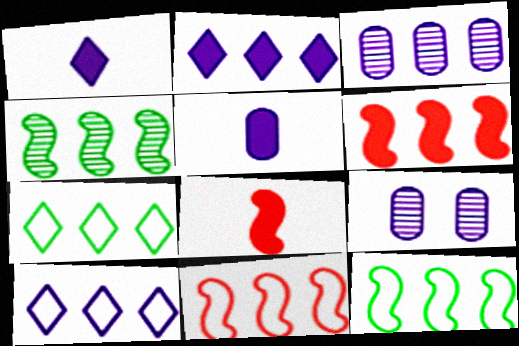[[3, 6, 7], 
[7, 8, 9]]